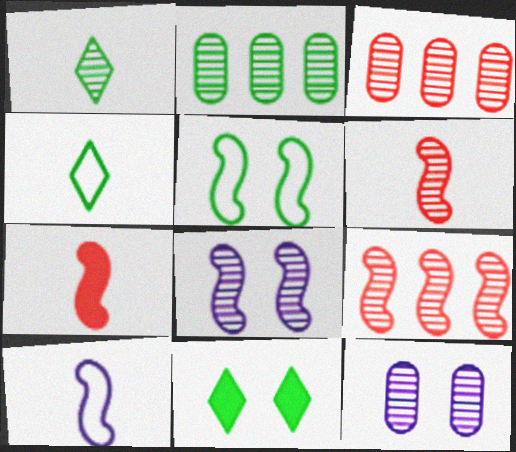[[1, 3, 8], 
[1, 9, 12], 
[3, 10, 11]]